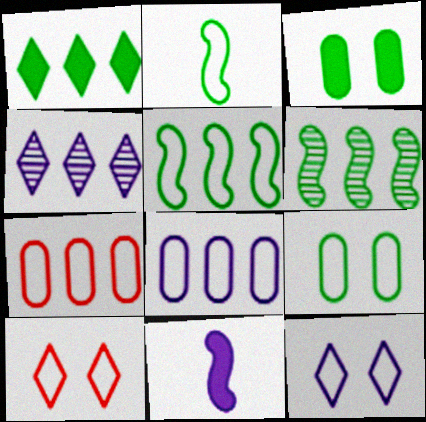[[2, 7, 12], 
[2, 8, 10]]